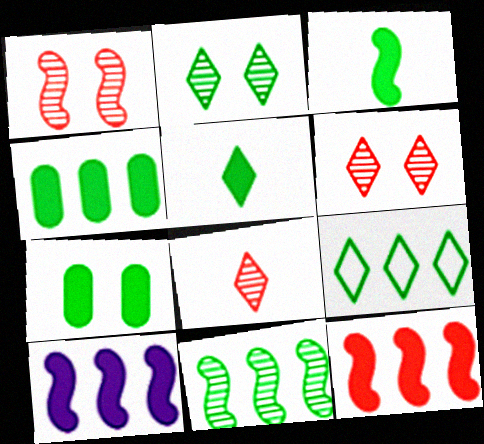[[2, 5, 9], 
[4, 9, 11]]